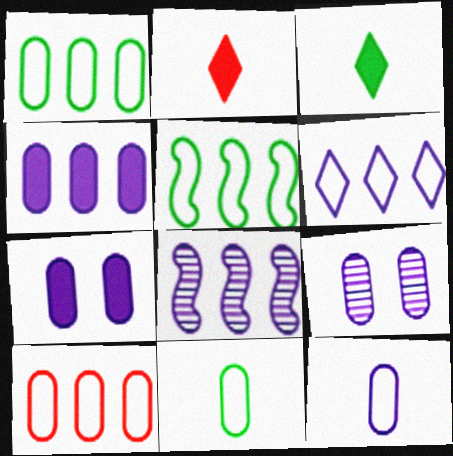[[2, 5, 9], 
[4, 6, 8], 
[4, 9, 12], 
[5, 6, 10]]